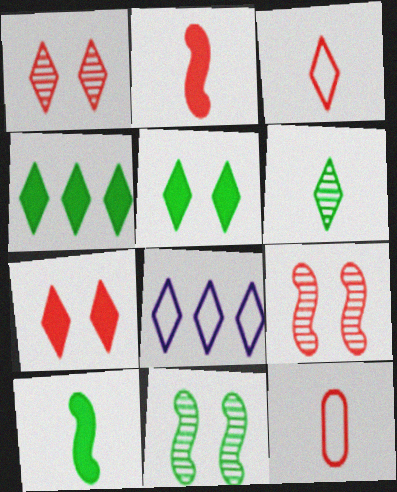[[6, 7, 8]]